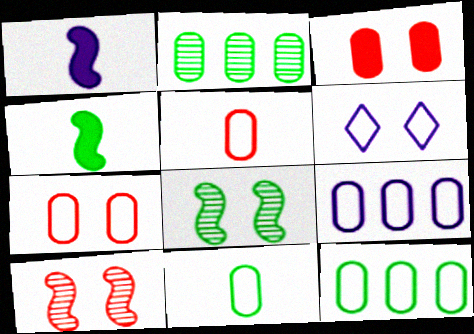[[3, 6, 8], 
[7, 9, 11]]